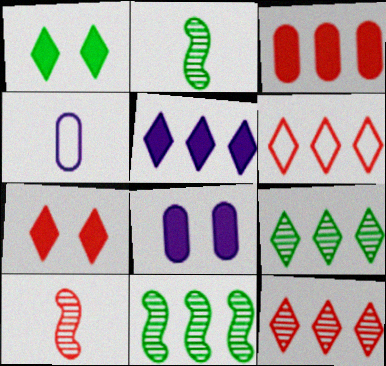[[2, 6, 8], 
[4, 7, 11], 
[5, 6, 9]]